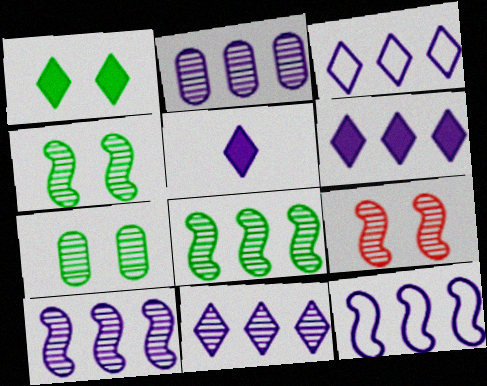[[2, 6, 12], 
[2, 10, 11], 
[3, 6, 11]]